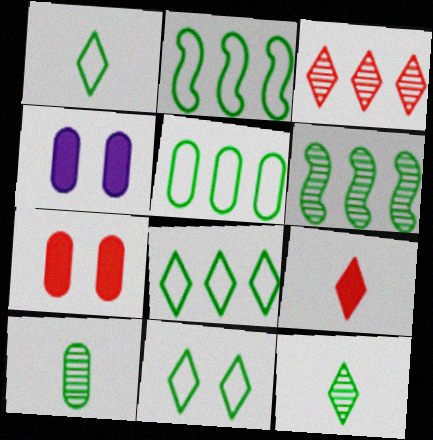[[1, 8, 11], 
[2, 5, 8]]